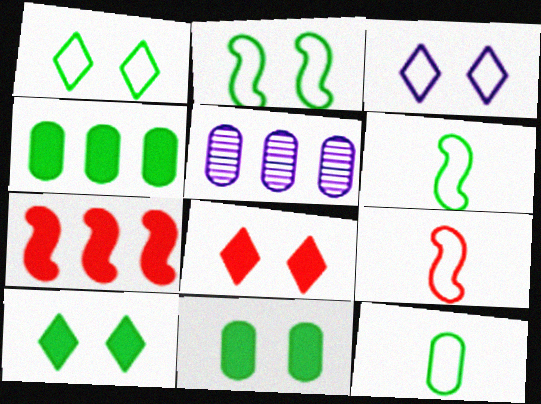[[5, 6, 8], 
[5, 9, 10]]